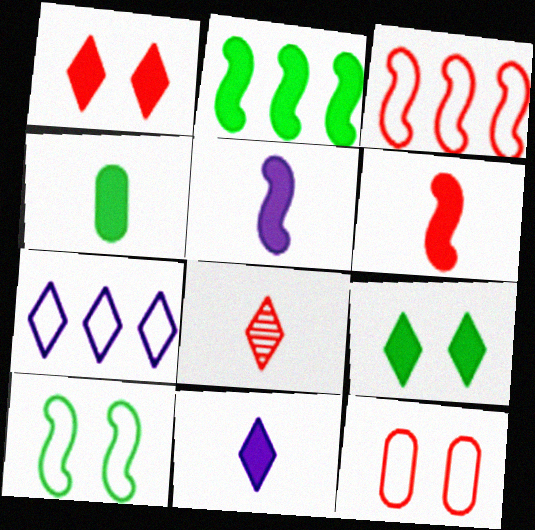[[2, 4, 9], 
[4, 6, 11], 
[7, 8, 9]]